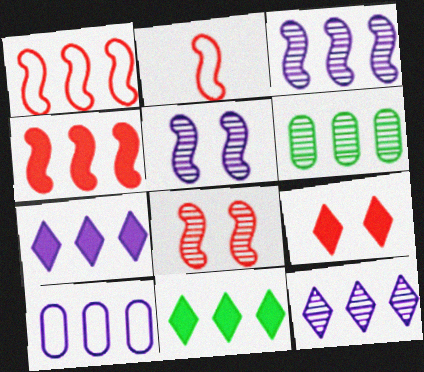[[1, 6, 7], 
[2, 4, 8], 
[3, 7, 10]]